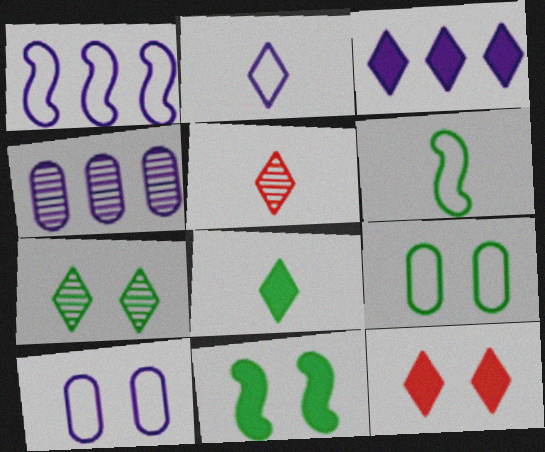[[1, 2, 10], 
[1, 3, 4], 
[2, 5, 8], 
[3, 8, 12], 
[4, 6, 12], 
[7, 9, 11]]